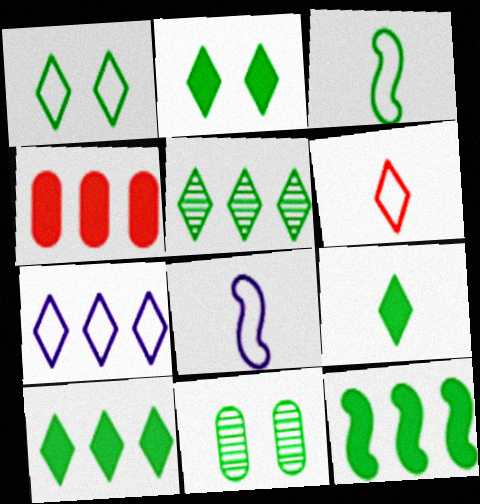[[1, 5, 9], 
[1, 6, 7], 
[2, 9, 10], 
[3, 10, 11]]